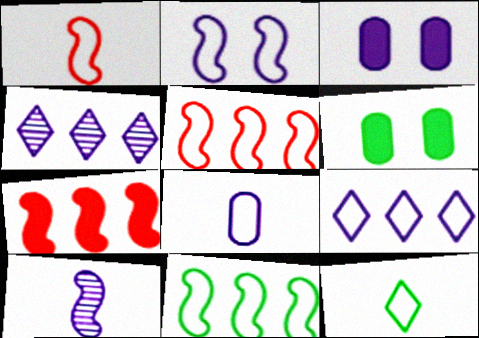[[1, 2, 11], 
[1, 4, 6], 
[1, 8, 12], 
[2, 8, 9], 
[3, 9, 10]]